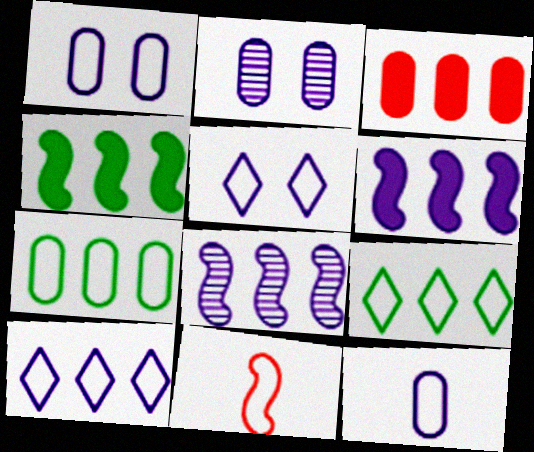[[1, 9, 11], 
[3, 8, 9], 
[5, 7, 11]]